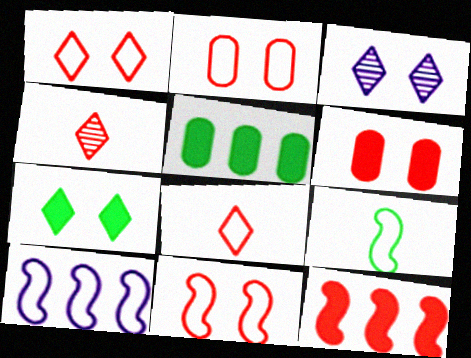[[1, 2, 11], 
[1, 3, 7], 
[2, 4, 12], 
[9, 10, 11]]